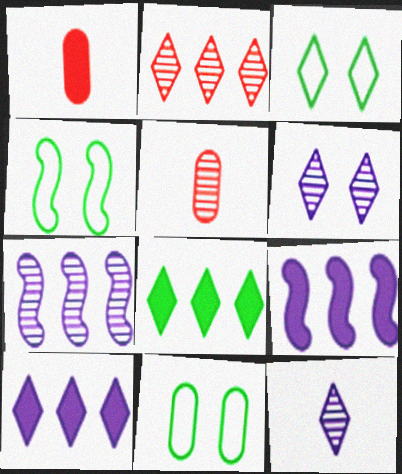[[1, 3, 7], 
[3, 4, 11], 
[3, 5, 9], 
[4, 5, 10]]